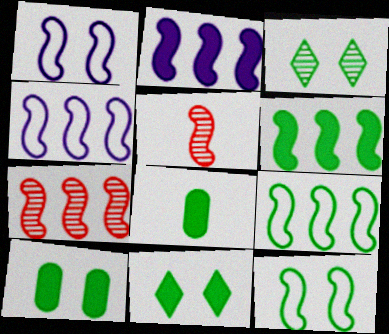[[1, 5, 6], 
[2, 5, 12], 
[2, 7, 9], 
[3, 8, 9], 
[3, 10, 12], 
[4, 6, 7], 
[6, 8, 11]]